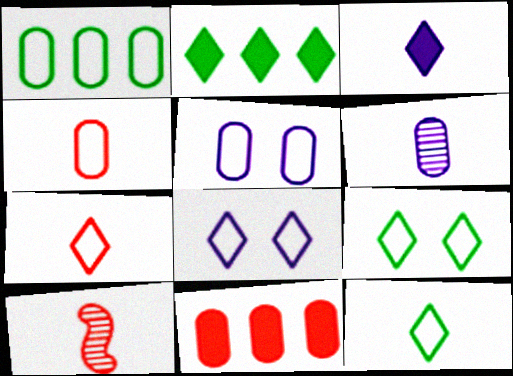[[1, 4, 5], 
[2, 5, 10]]